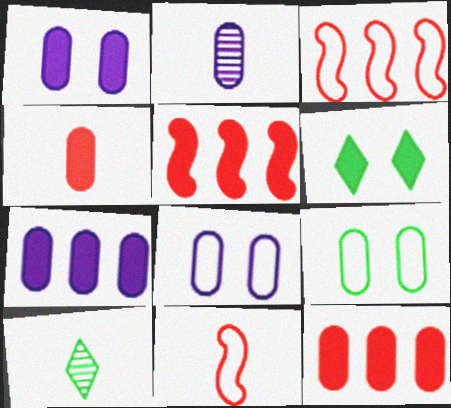[[1, 3, 10], 
[2, 3, 6], 
[2, 7, 8], 
[2, 9, 12], 
[5, 8, 10]]